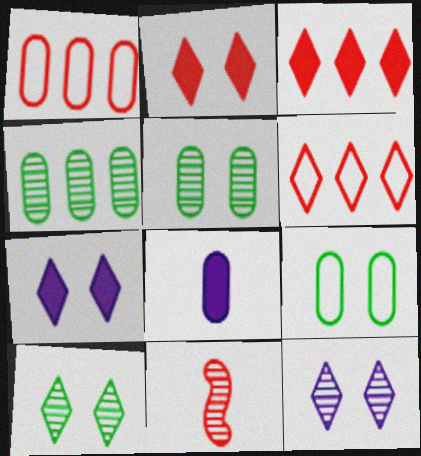[[1, 2, 11], 
[1, 5, 8], 
[4, 11, 12]]